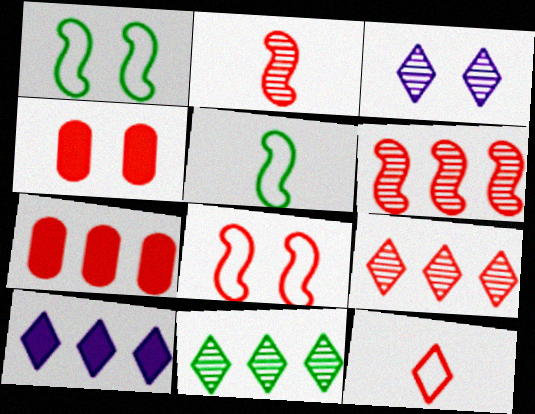[[1, 3, 4], 
[3, 5, 7], 
[4, 6, 12]]